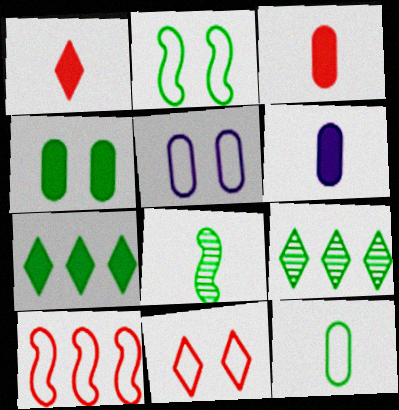[[2, 5, 11]]